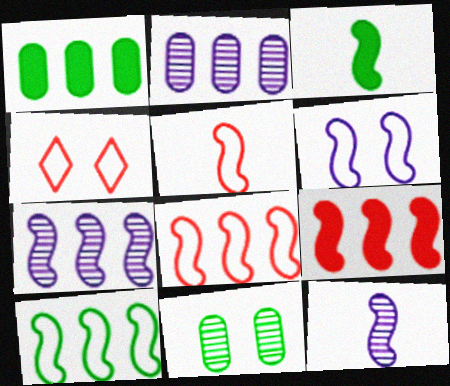[[1, 4, 12], 
[2, 3, 4], 
[3, 5, 12], 
[5, 6, 10], 
[7, 9, 10]]